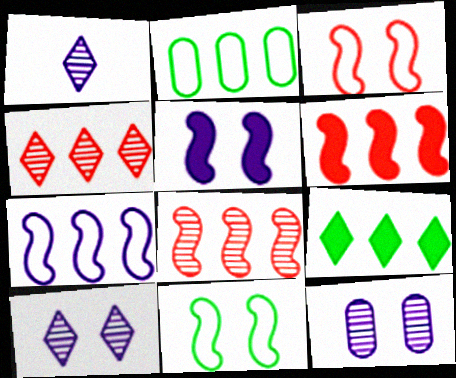[]